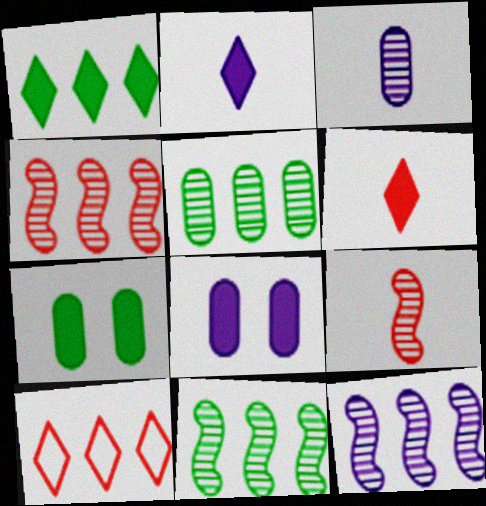[[4, 11, 12]]